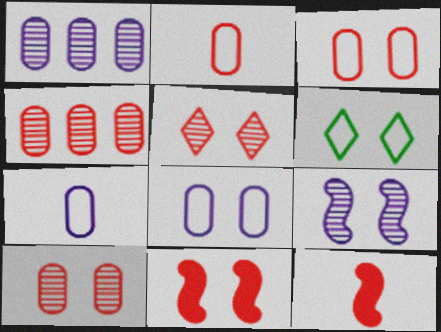[[1, 6, 12], 
[3, 5, 11]]